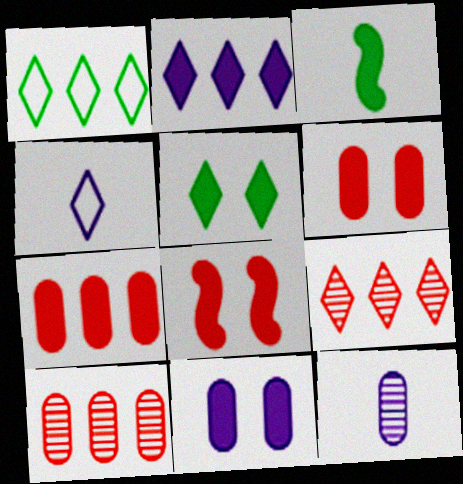[[1, 2, 9], 
[1, 8, 12], 
[2, 3, 6], 
[4, 5, 9], 
[5, 8, 11]]